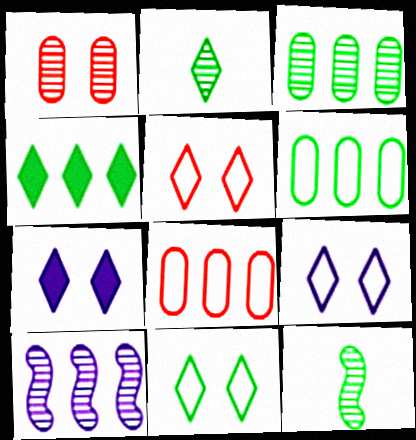[[1, 2, 10], 
[2, 4, 11], 
[4, 8, 10], 
[5, 9, 11], 
[7, 8, 12]]